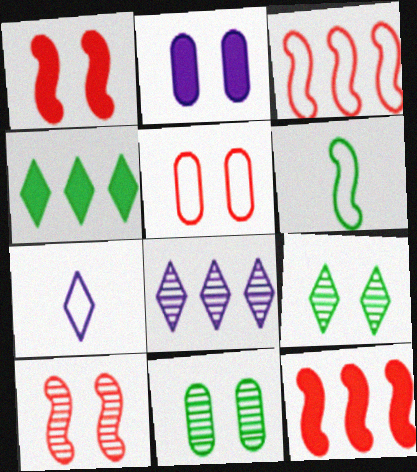[[2, 5, 11], 
[4, 6, 11], 
[7, 11, 12]]